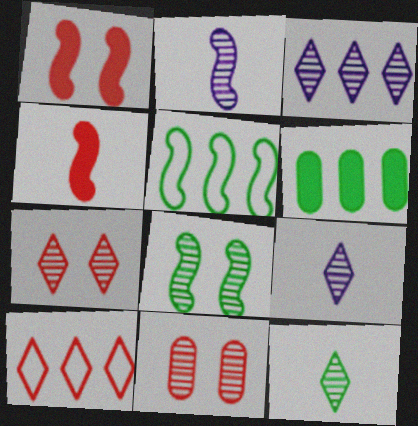[[1, 2, 5], 
[3, 7, 12], 
[4, 10, 11]]